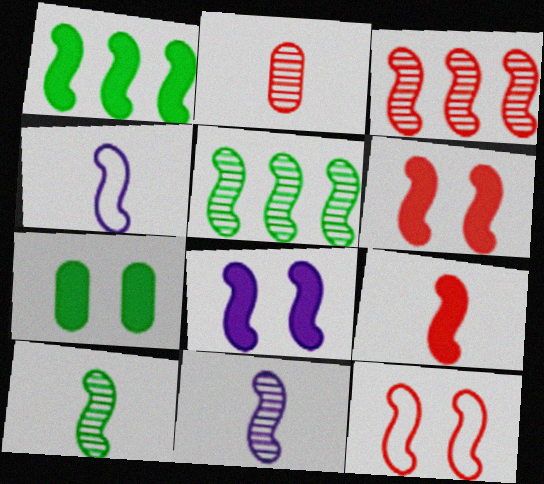[[1, 8, 9], 
[1, 11, 12], 
[3, 9, 12], 
[4, 5, 6], 
[4, 9, 10]]